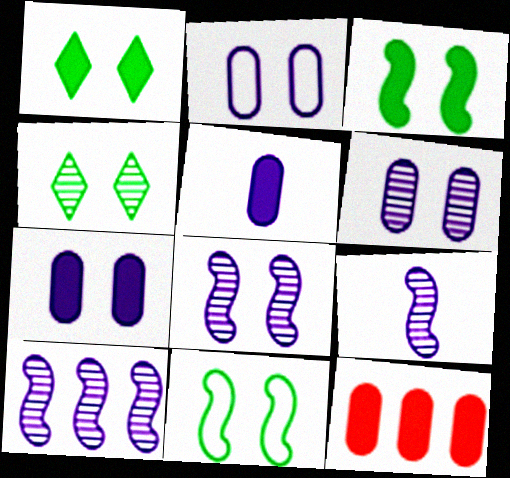[[2, 6, 7], 
[8, 9, 10]]